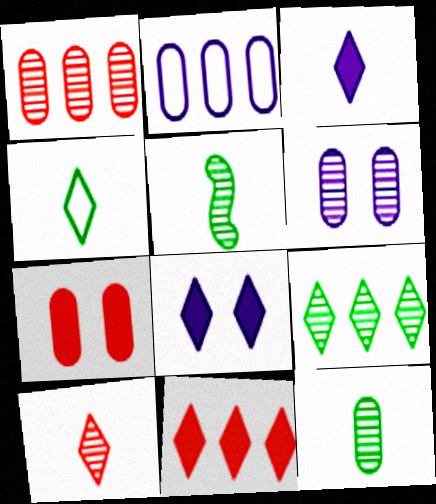[[1, 6, 12], 
[2, 7, 12], 
[3, 4, 10]]